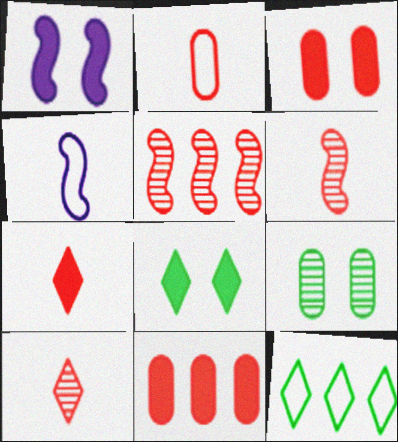[[1, 3, 8], 
[2, 6, 7]]